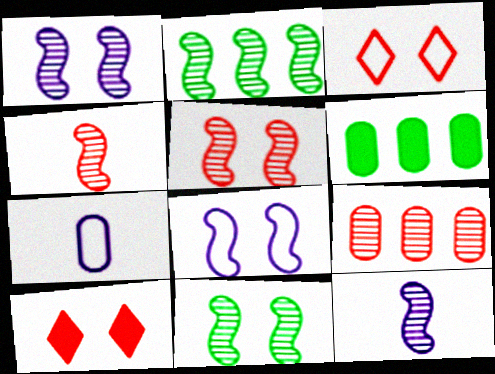[[1, 2, 4], 
[1, 5, 11], 
[2, 5, 12], 
[2, 7, 10], 
[3, 6, 12]]